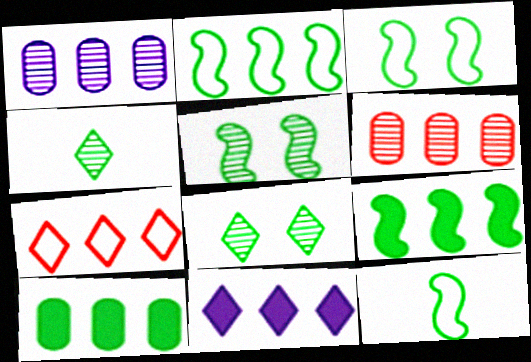[[1, 7, 9], 
[2, 3, 12], 
[2, 6, 11], 
[3, 4, 10], 
[5, 9, 12], 
[8, 10, 12]]